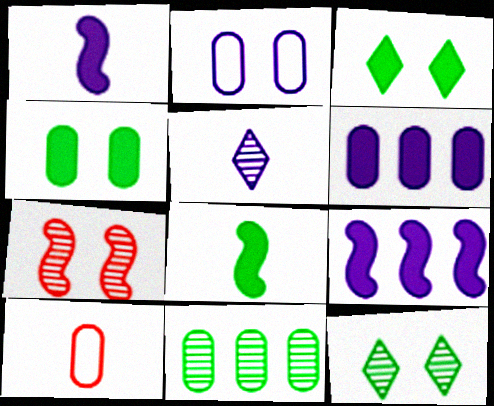[[2, 3, 7], 
[2, 5, 9], 
[5, 7, 11], 
[5, 8, 10], 
[9, 10, 12]]